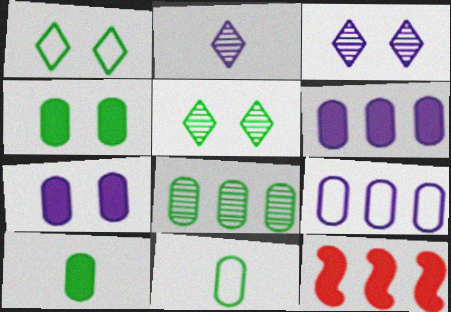[[3, 11, 12], 
[4, 8, 11]]